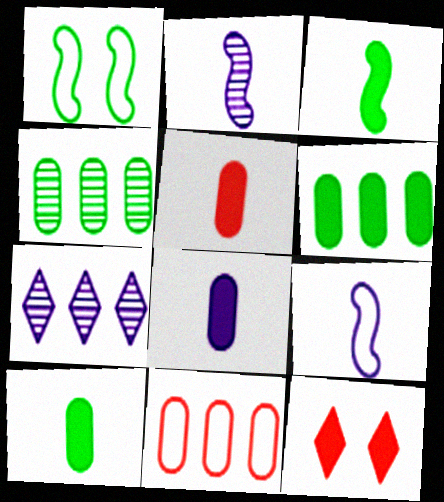[[1, 5, 7], 
[4, 9, 12], 
[5, 8, 10]]